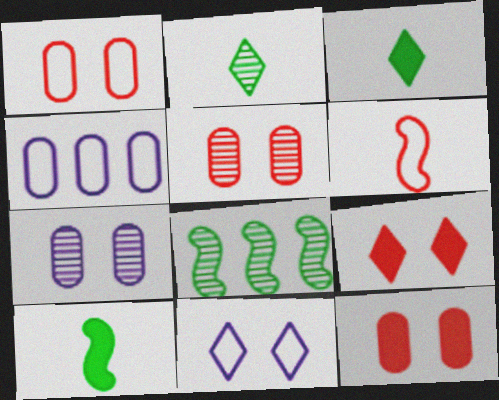[[1, 5, 12]]